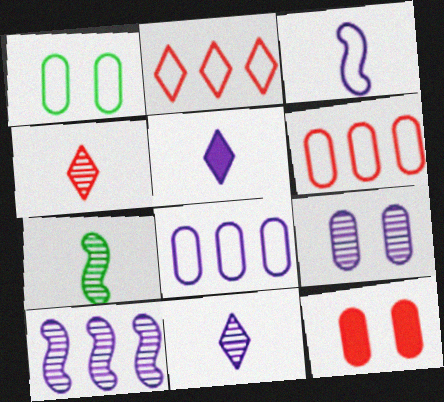[[1, 2, 3], 
[1, 9, 12], 
[9, 10, 11]]